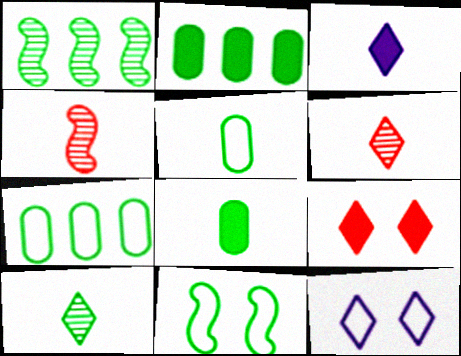[[2, 4, 12], 
[2, 10, 11], 
[3, 4, 5]]